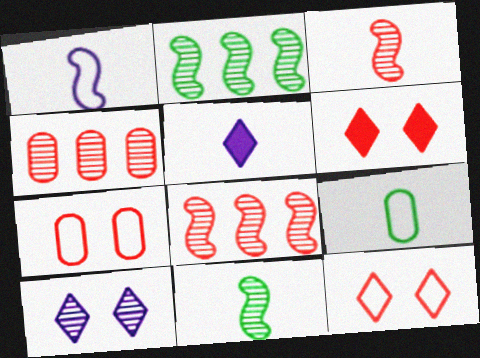[[2, 5, 7], 
[3, 5, 9], 
[4, 10, 11]]